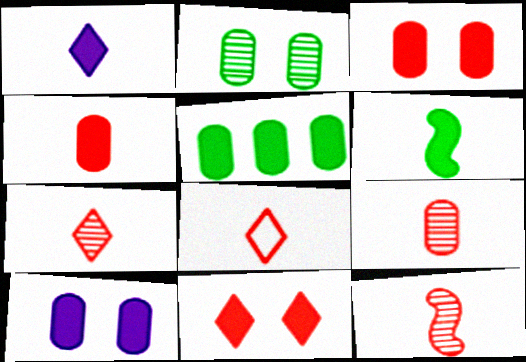[[1, 4, 6], 
[4, 5, 10], 
[4, 8, 12], 
[7, 9, 12]]